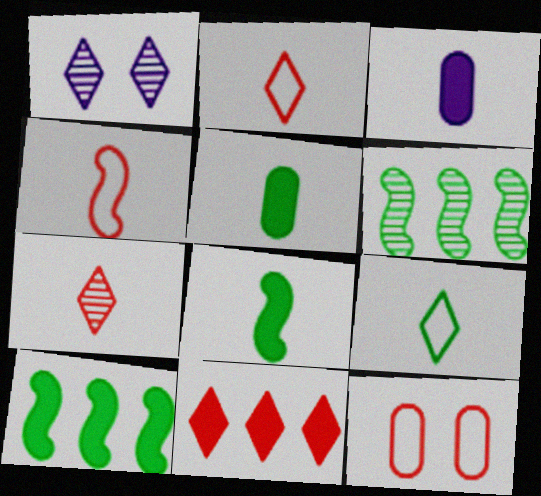[[1, 9, 11]]